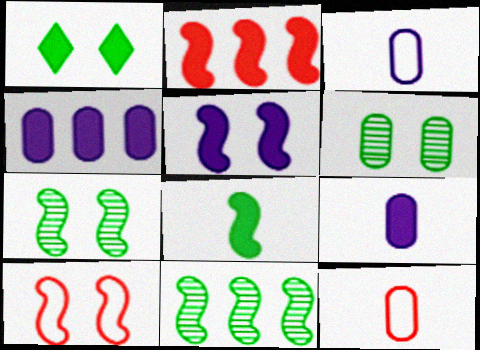[[1, 2, 9], 
[2, 5, 8], 
[4, 6, 12], 
[5, 7, 10]]